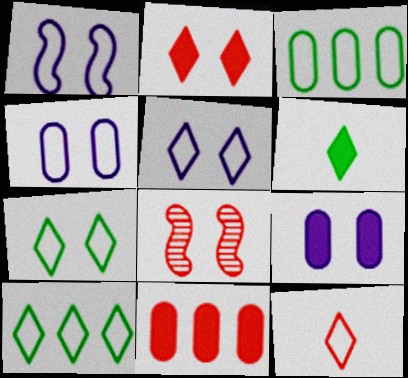[[1, 3, 12], 
[1, 4, 5], 
[5, 10, 12], 
[7, 8, 9], 
[8, 11, 12]]